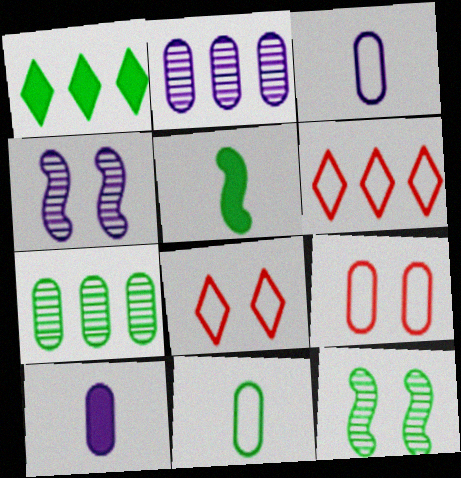[[1, 11, 12], 
[2, 5, 8], 
[6, 10, 12], 
[7, 9, 10]]